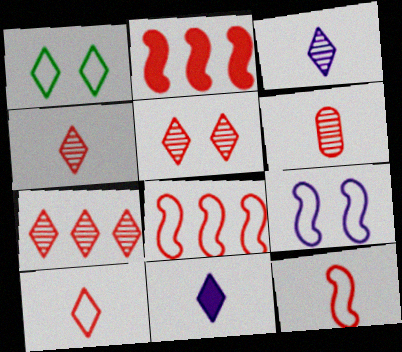[[1, 7, 11], 
[4, 5, 7]]